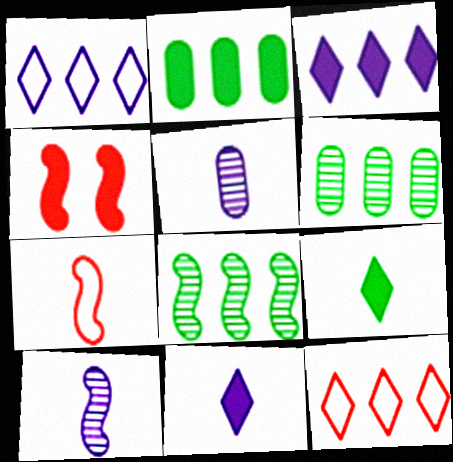[[2, 4, 11], 
[5, 7, 9]]